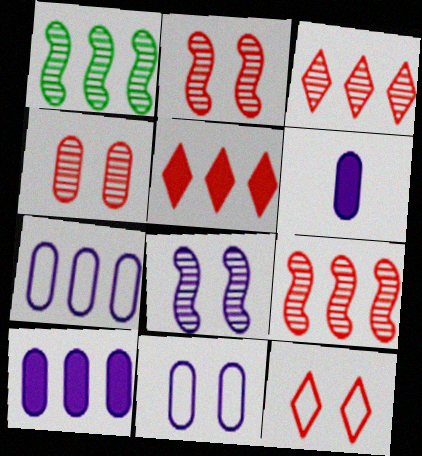[[1, 5, 7], 
[1, 6, 12]]